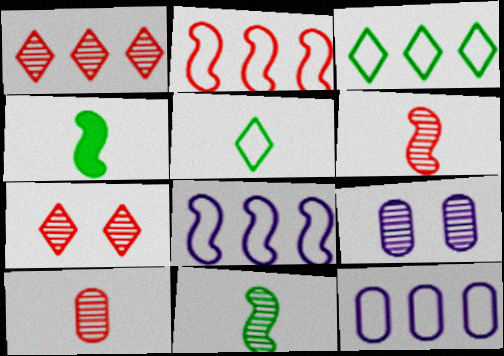[[1, 9, 11], 
[2, 3, 12], 
[4, 7, 12]]